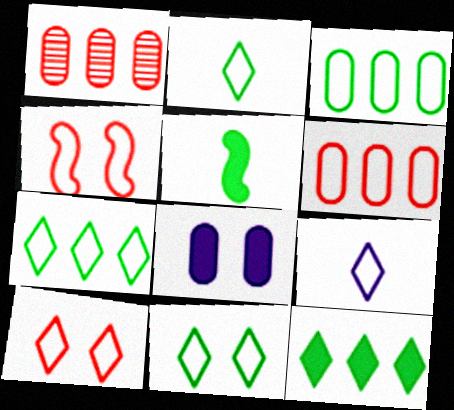[[2, 7, 11], 
[3, 4, 9], 
[7, 9, 10]]